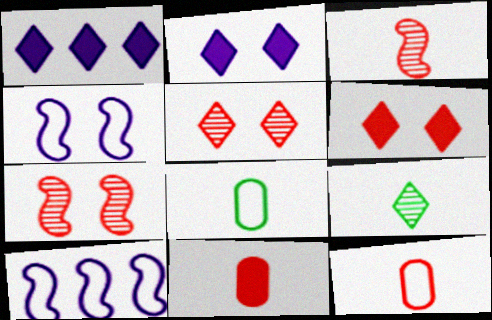[[1, 7, 8]]